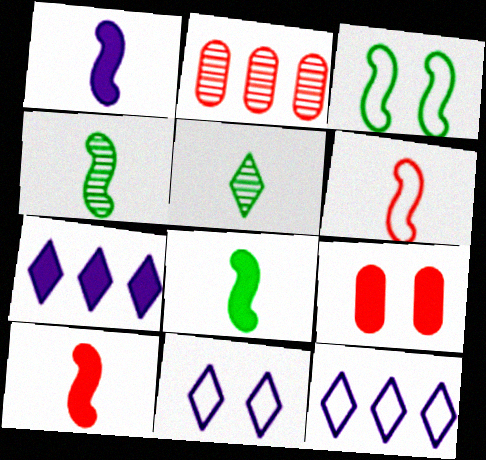[[1, 4, 6], 
[1, 8, 10], 
[2, 8, 11], 
[4, 9, 12], 
[7, 8, 9]]